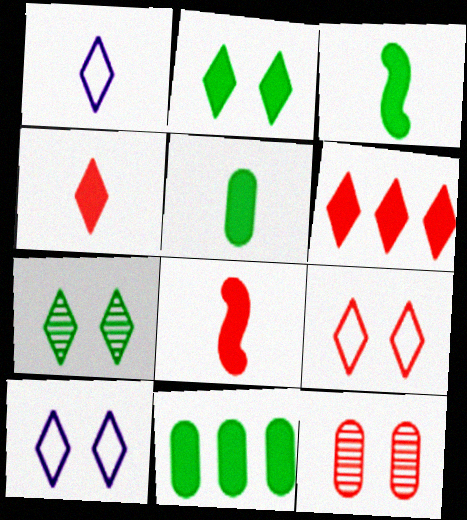[[1, 6, 7], 
[2, 3, 11]]